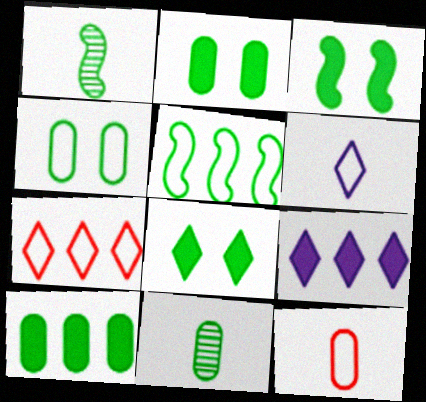[[1, 3, 5], 
[2, 3, 8], 
[4, 10, 11], 
[5, 8, 11]]